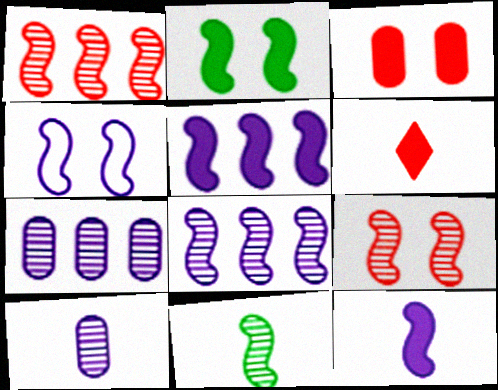[[2, 4, 9], 
[4, 8, 12], 
[8, 9, 11]]